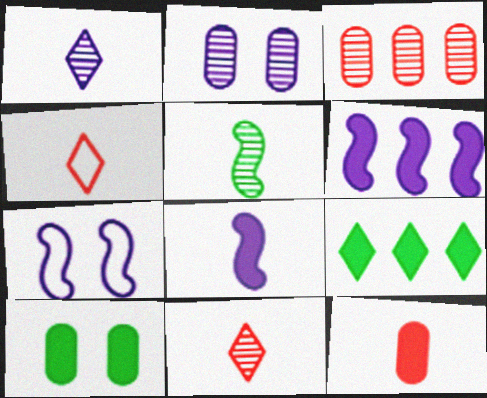[]